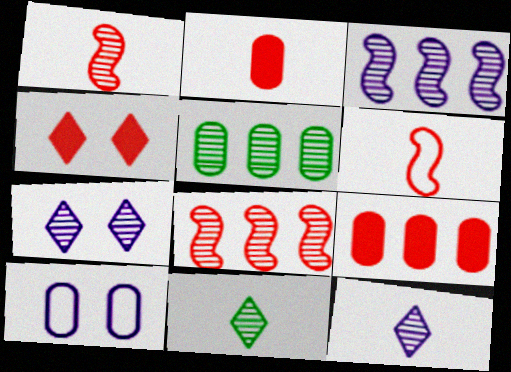[[1, 5, 7], 
[2, 5, 10]]